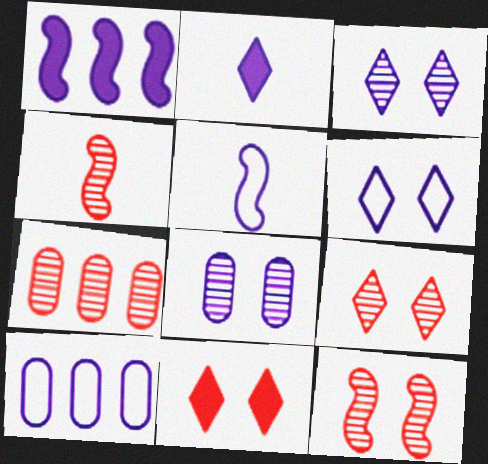[[4, 7, 9], 
[5, 6, 10]]